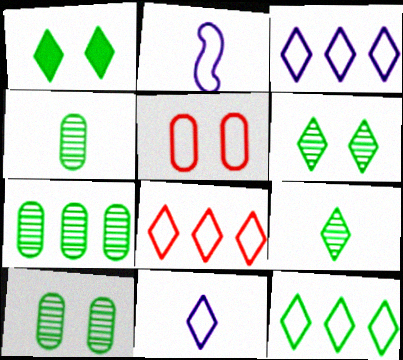[[1, 9, 12], 
[2, 5, 12], 
[3, 8, 12], 
[4, 7, 10]]